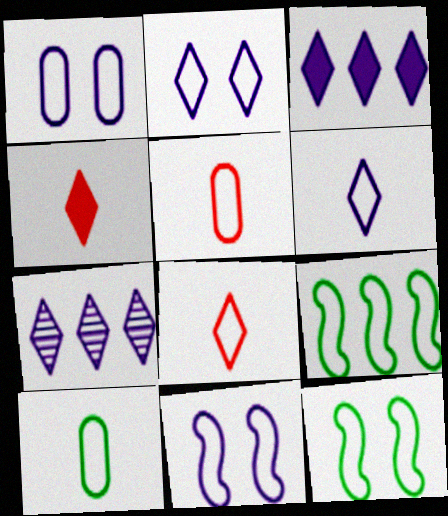[[1, 2, 11], 
[1, 8, 9], 
[2, 5, 9]]